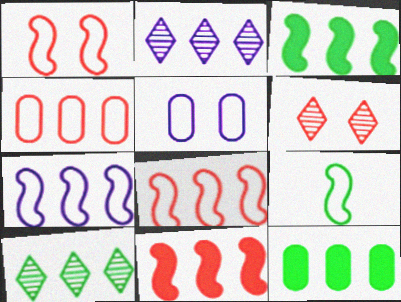[[1, 7, 9], 
[2, 3, 4], 
[2, 8, 12]]